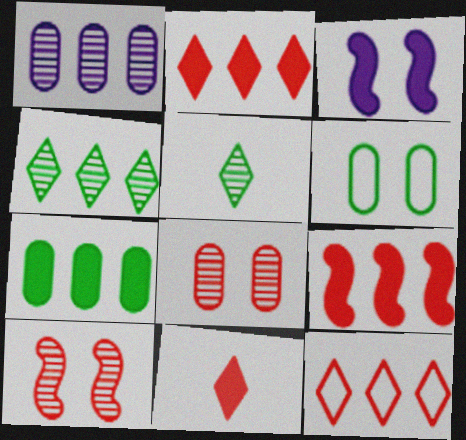[[1, 5, 10], 
[3, 7, 11]]